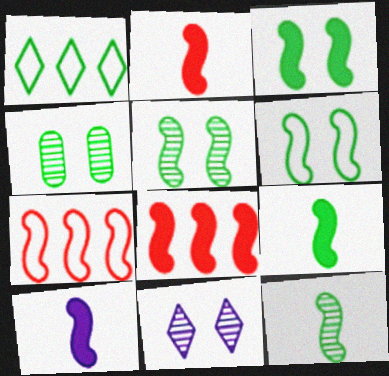[[1, 4, 9], 
[2, 9, 10], 
[3, 5, 6], 
[3, 8, 10], 
[5, 7, 10]]